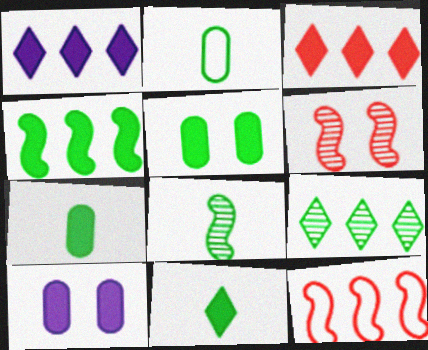[[1, 2, 6], 
[2, 8, 11], 
[4, 5, 11]]